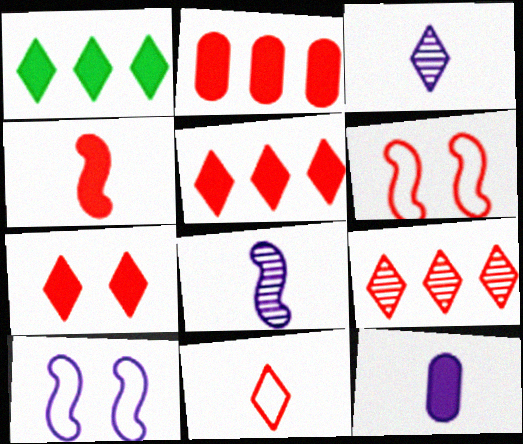[[2, 4, 7], 
[7, 9, 11]]